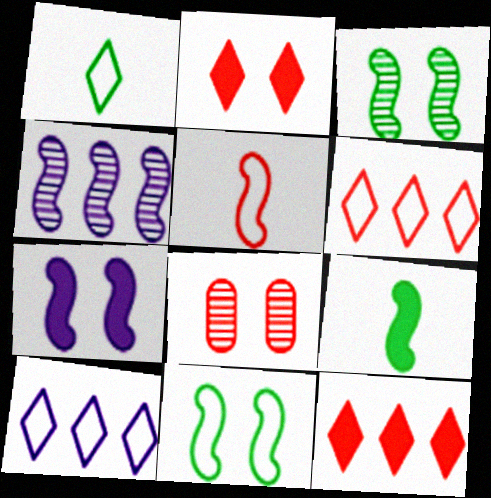[[5, 8, 12], 
[8, 9, 10]]